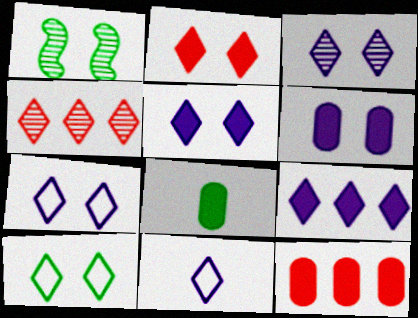[[1, 11, 12], 
[2, 3, 10], 
[3, 5, 7], 
[3, 9, 11], 
[6, 8, 12]]